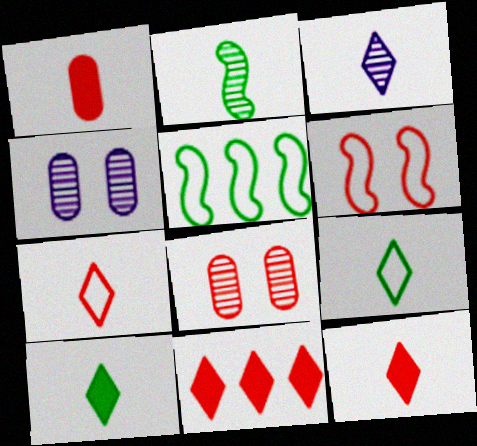[[3, 7, 10], 
[3, 9, 12], 
[4, 5, 12]]